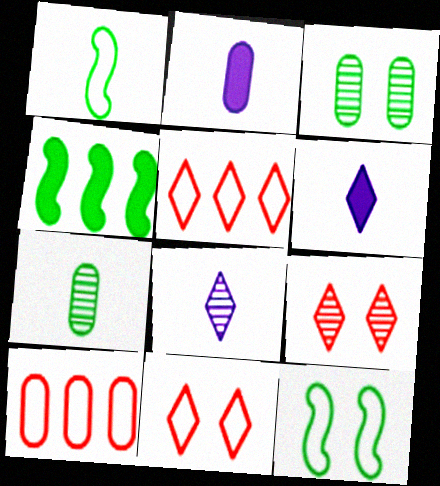[[2, 3, 10]]